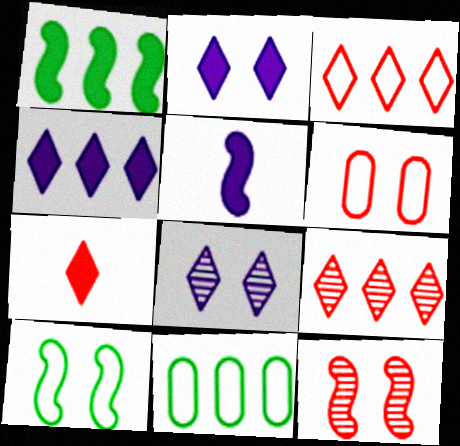[]